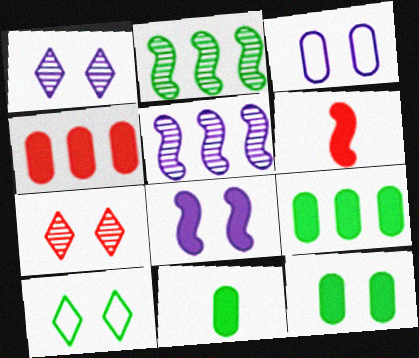[[1, 3, 8], 
[2, 10, 11], 
[9, 11, 12]]